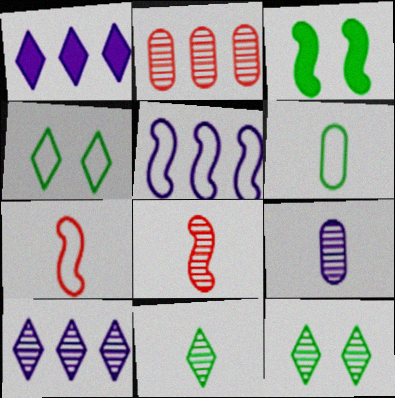[[3, 5, 8], 
[8, 9, 11]]